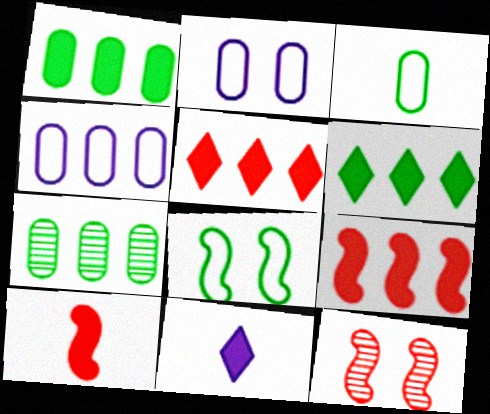[]